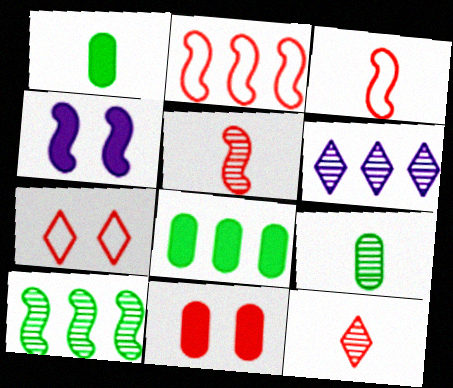[[2, 6, 8], 
[2, 11, 12], 
[3, 4, 10]]